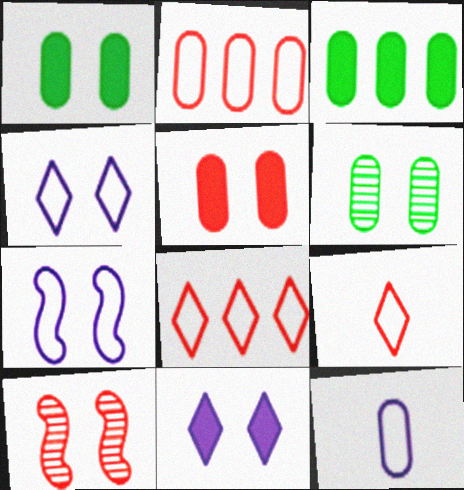[[1, 4, 10]]